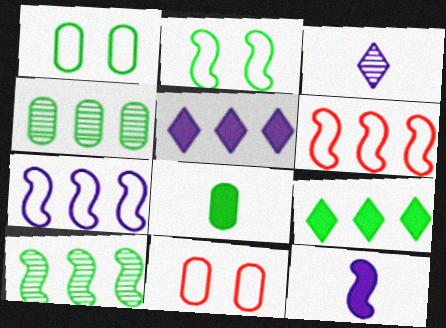[[1, 4, 8], 
[4, 5, 6]]